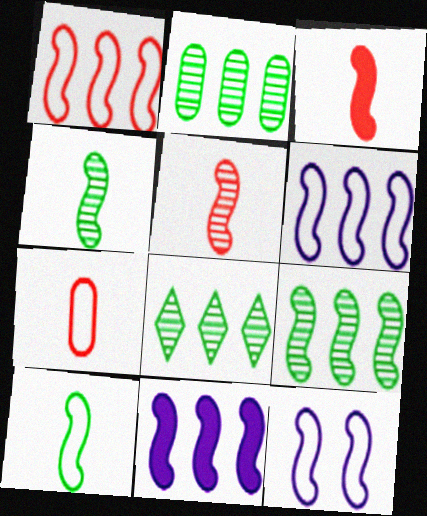[[1, 9, 11], 
[1, 10, 12], 
[2, 8, 9], 
[3, 9, 12]]